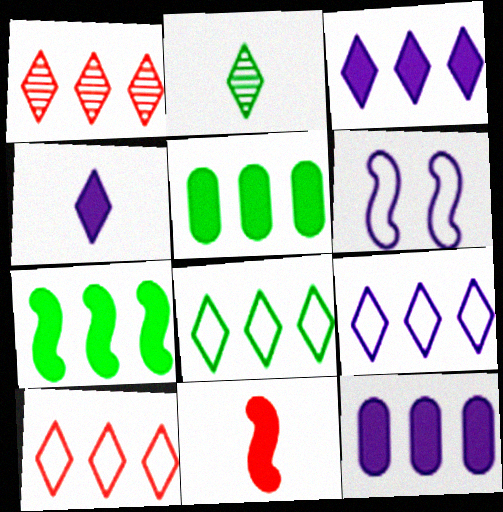[[1, 3, 8], 
[8, 9, 10]]